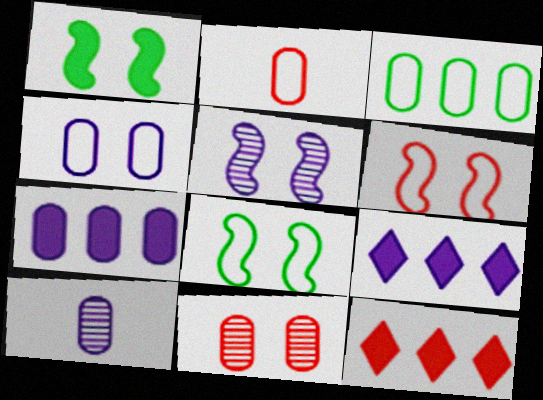[[1, 5, 6], 
[2, 3, 4], 
[4, 7, 10], 
[8, 10, 12]]